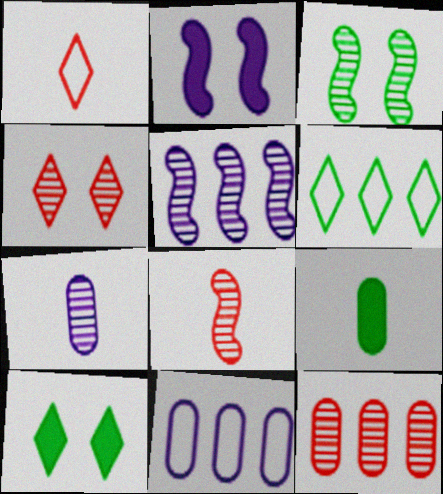[[3, 5, 8], 
[3, 6, 9], 
[4, 8, 12], 
[8, 10, 11]]